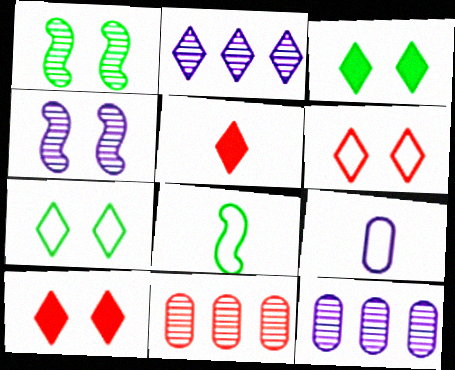[[2, 5, 7], 
[8, 10, 12]]